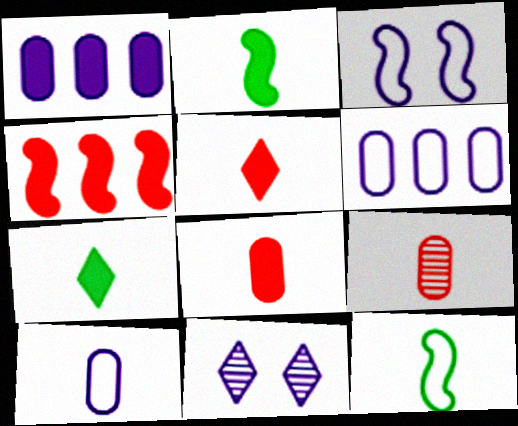[]